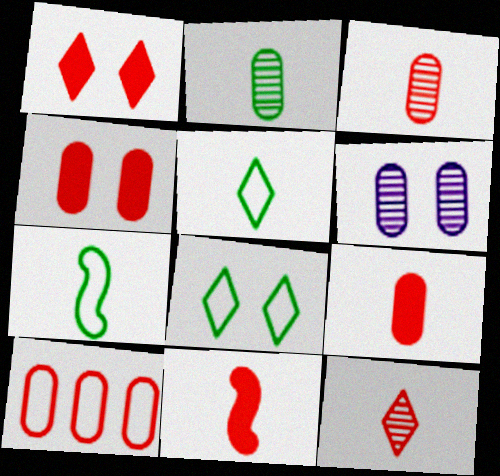[[3, 4, 10]]